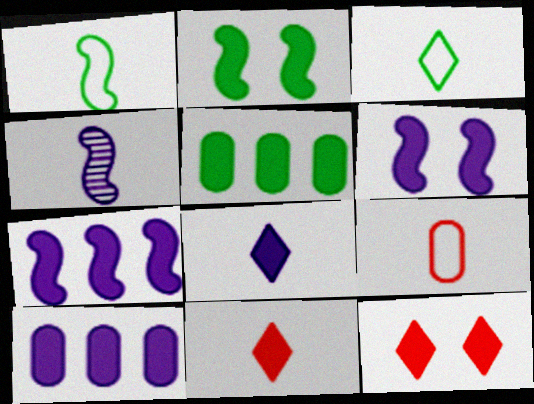[[2, 10, 11], 
[5, 6, 11], 
[6, 8, 10]]